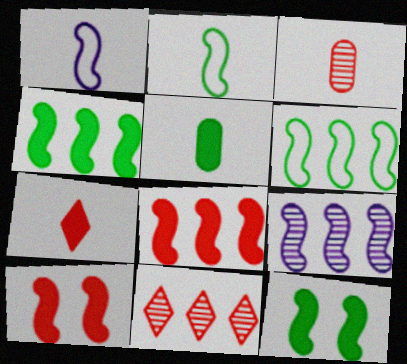[[2, 9, 10], 
[6, 8, 9]]